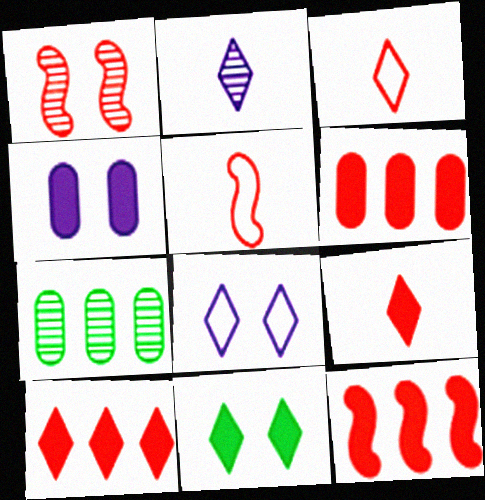[[1, 2, 7], 
[1, 3, 6], 
[1, 5, 12], 
[6, 10, 12]]